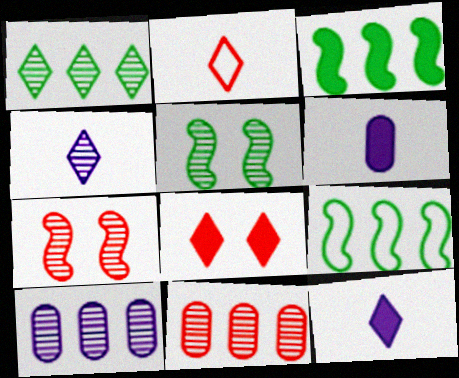[[3, 6, 8], 
[4, 5, 11]]